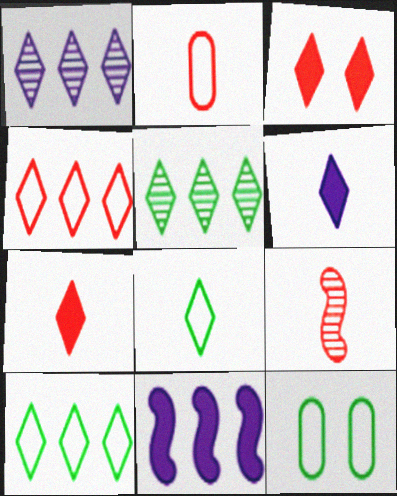[[1, 3, 8], 
[2, 7, 9]]